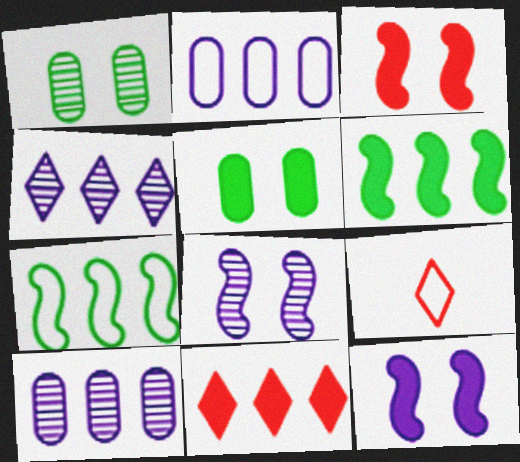[[7, 10, 11]]